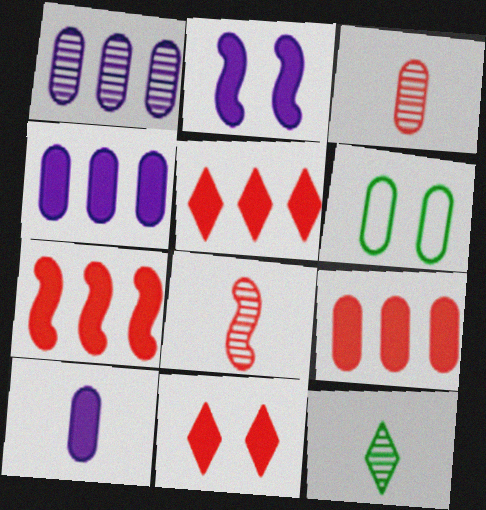[[3, 4, 6], 
[5, 7, 9]]